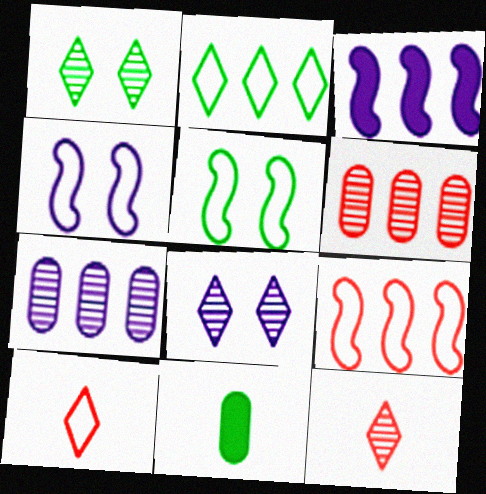[[2, 3, 6], 
[8, 9, 11]]